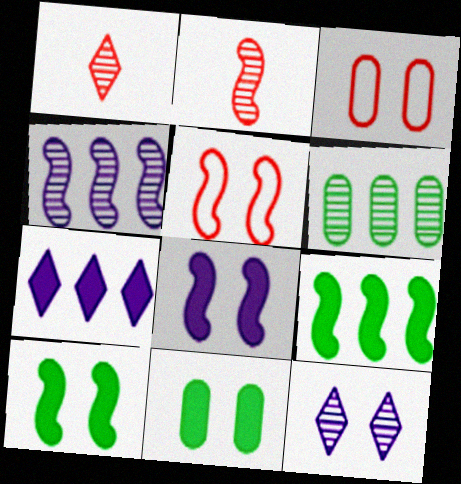[[2, 6, 12], 
[3, 10, 12], 
[5, 11, 12]]